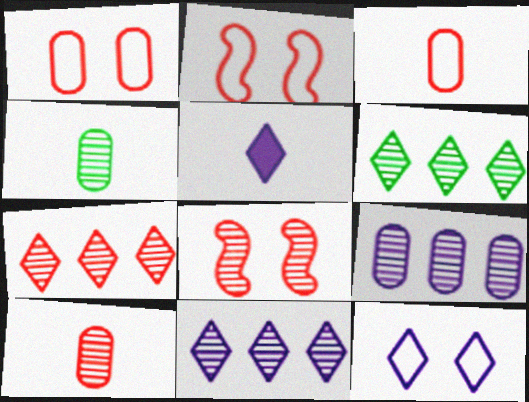[[4, 8, 11], 
[5, 11, 12], 
[6, 7, 11], 
[7, 8, 10]]